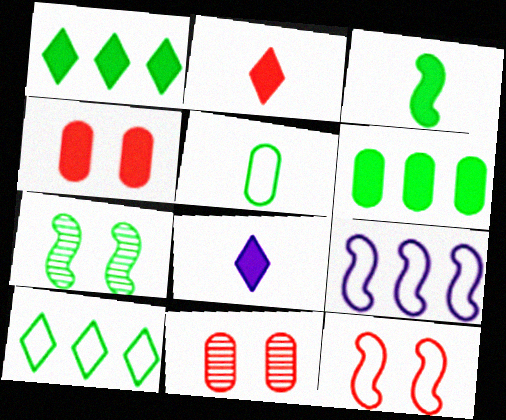[[1, 5, 7]]